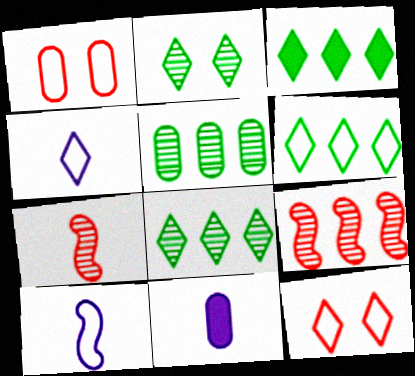[[1, 5, 11], 
[1, 6, 10], 
[3, 6, 8], 
[4, 6, 12]]